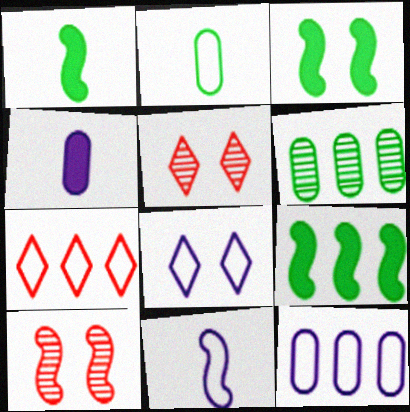[[1, 3, 9], 
[1, 5, 12], 
[8, 11, 12], 
[9, 10, 11]]